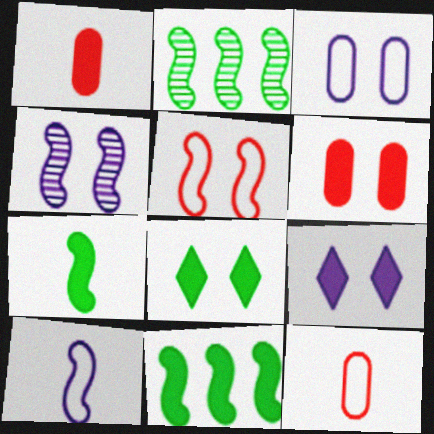[[1, 9, 11], 
[2, 9, 12], 
[3, 4, 9]]